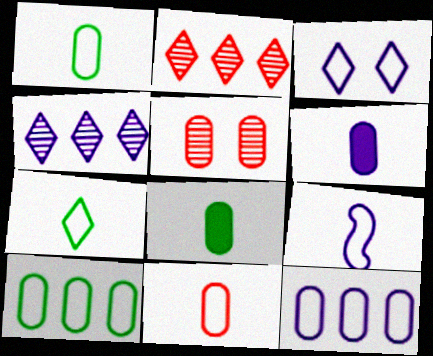[[3, 9, 12], 
[5, 6, 10], 
[5, 8, 12], 
[7, 9, 11]]